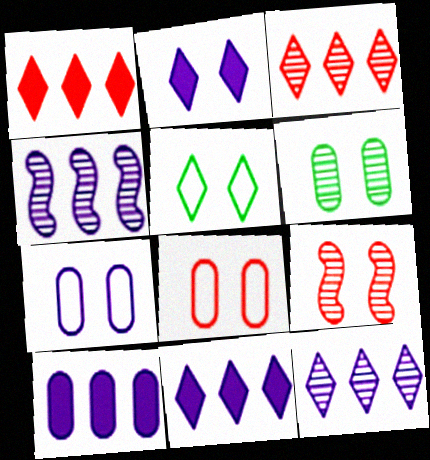[]